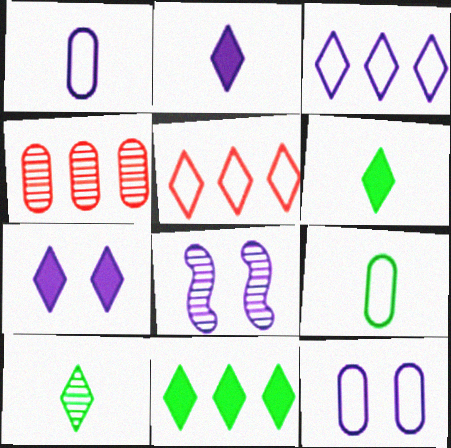[[4, 8, 10], 
[5, 7, 10], 
[7, 8, 12]]